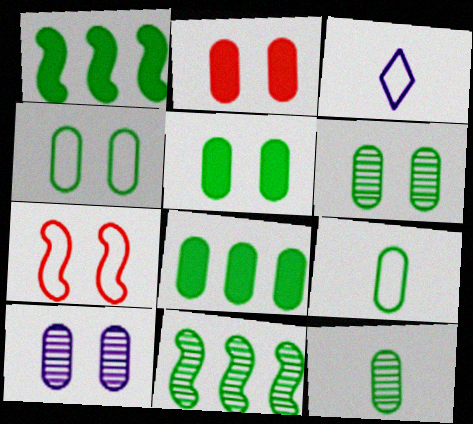[[2, 3, 11], 
[2, 4, 10], 
[4, 5, 6], 
[4, 8, 12], 
[6, 8, 9]]